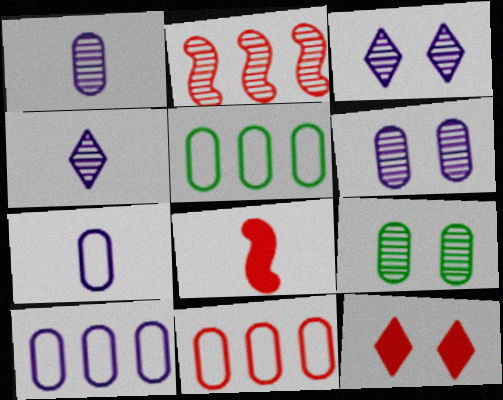[[2, 4, 9], 
[3, 5, 8], 
[5, 10, 11]]